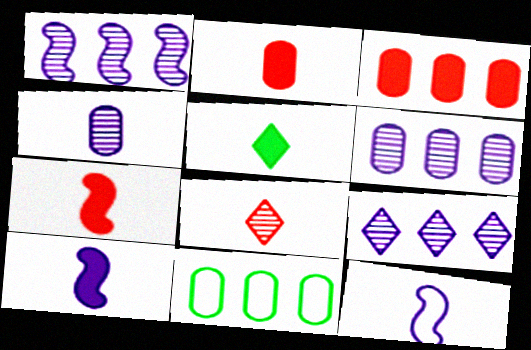[[1, 6, 9], 
[2, 5, 10], 
[3, 6, 11]]